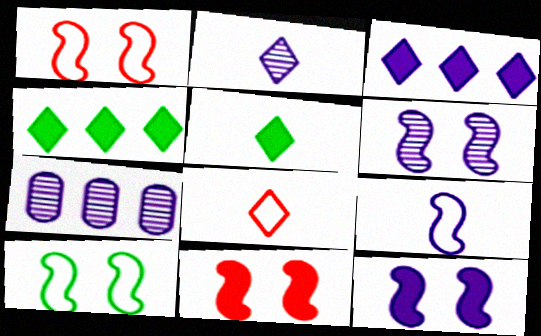[[1, 5, 7], 
[2, 5, 8], 
[2, 6, 7], 
[6, 10, 11]]